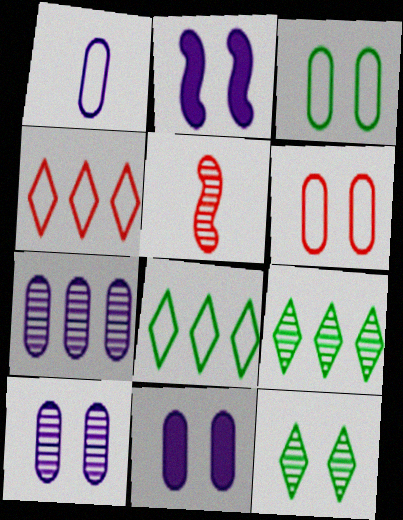[[1, 7, 11], 
[2, 6, 12], 
[5, 7, 12], 
[5, 8, 11], 
[5, 9, 10]]